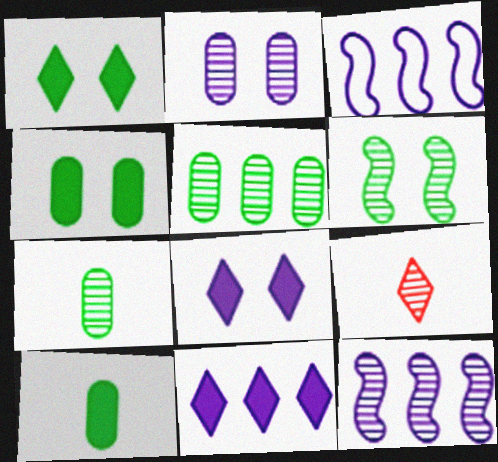[[3, 4, 9]]